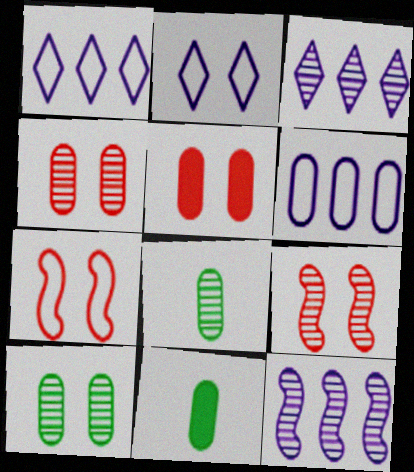[[1, 9, 11], 
[3, 7, 11], 
[3, 8, 9], 
[4, 6, 11], 
[5, 6, 8]]